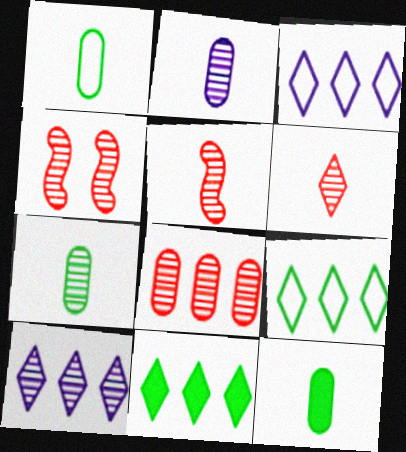[[1, 7, 12], 
[3, 4, 12], 
[4, 6, 8], 
[4, 7, 10]]